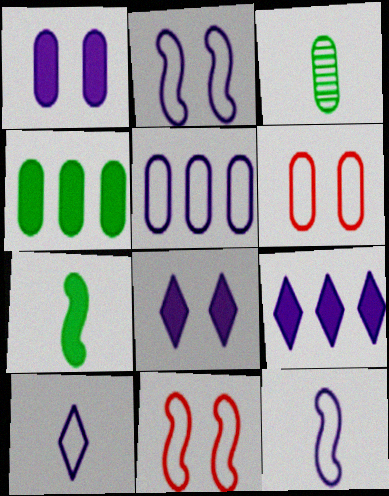[[2, 5, 10], 
[3, 9, 11]]